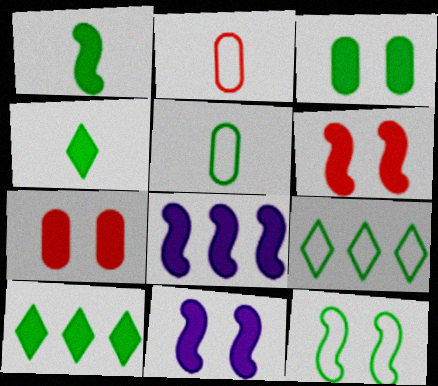[[1, 3, 10], 
[1, 6, 8], 
[4, 7, 8], 
[5, 9, 12]]